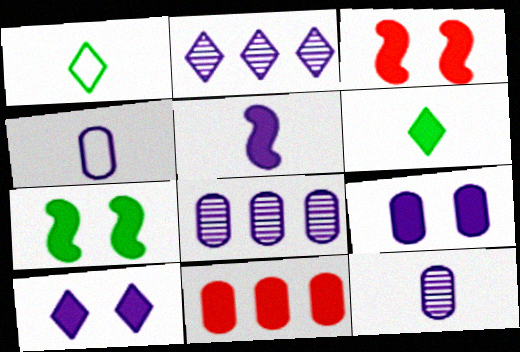[[1, 3, 8], 
[4, 8, 9]]